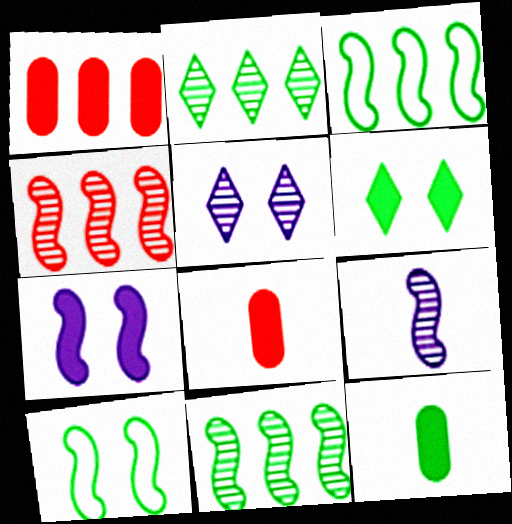[[2, 10, 12], 
[3, 5, 8]]